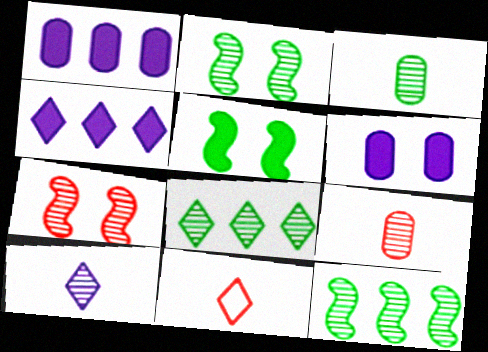[[1, 2, 11], 
[2, 3, 8], 
[6, 11, 12]]